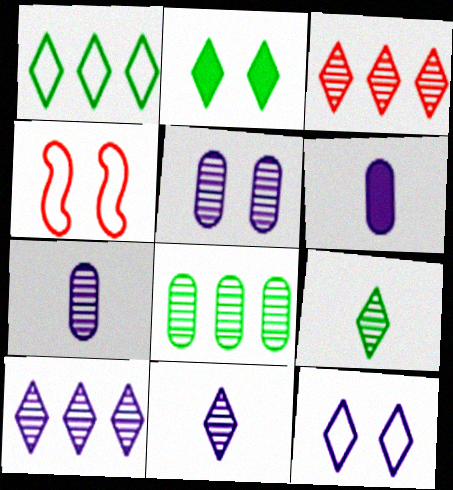[[1, 2, 9], 
[2, 4, 5]]